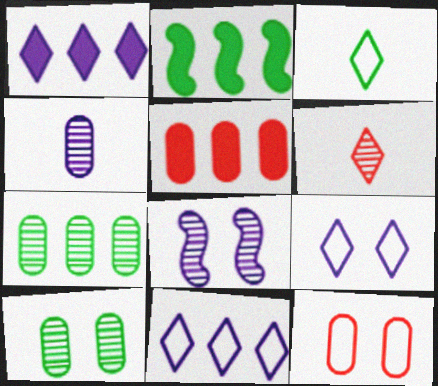[[1, 2, 5], 
[2, 3, 10], 
[3, 5, 8], 
[6, 7, 8]]